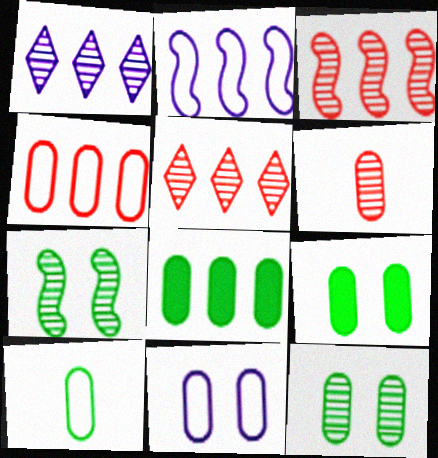[[1, 6, 7], 
[2, 5, 8], 
[4, 10, 11], 
[6, 8, 11], 
[8, 10, 12]]